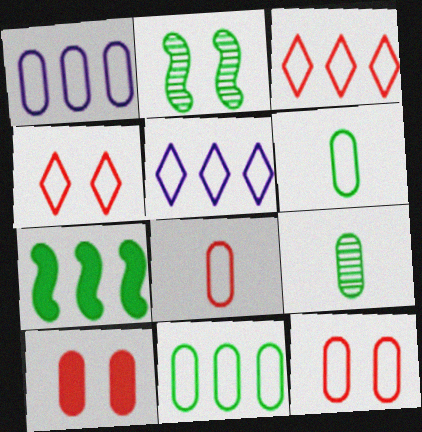[[1, 6, 12], 
[1, 9, 10]]